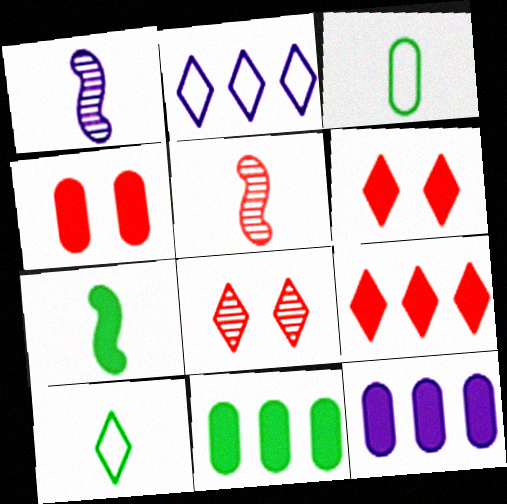[[6, 7, 12]]